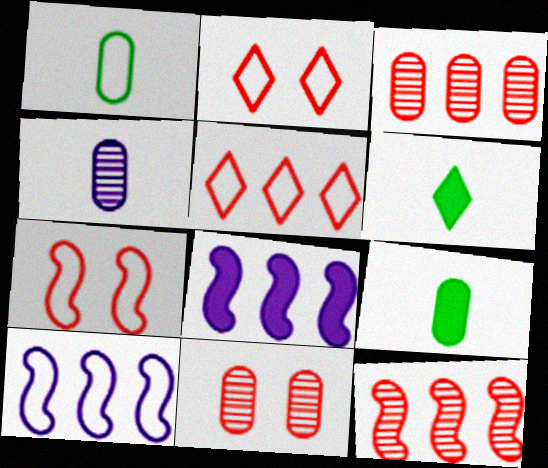[[1, 2, 10], 
[6, 10, 11]]